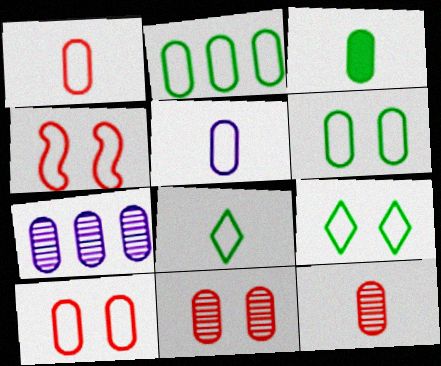[[2, 5, 10], 
[3, 5, 12], 
[3, 7, 10]]